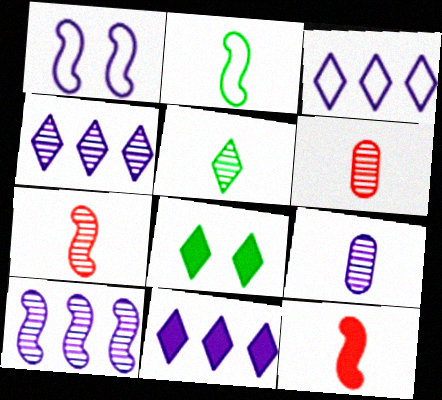[[1, 9, 11], 
[3, 4, 11], 
[5, 7, 9]]